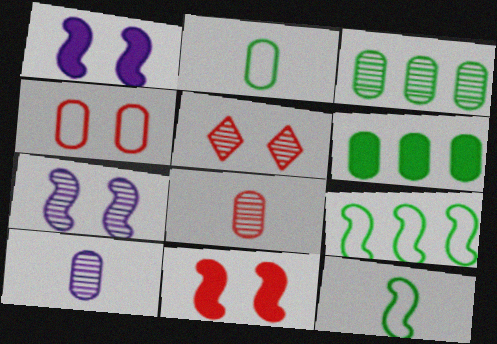[[4, 5, 11], 
[4, 6, 10]]